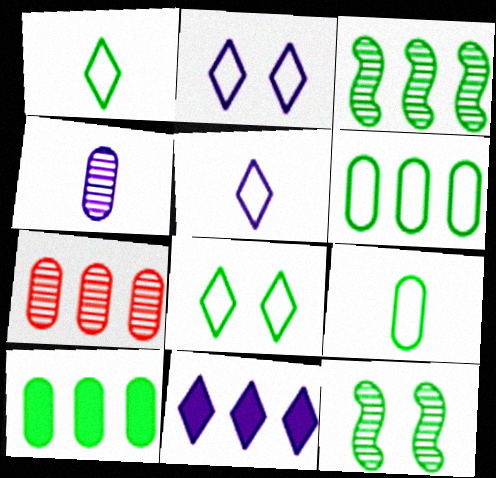[[1, 10, 12]]